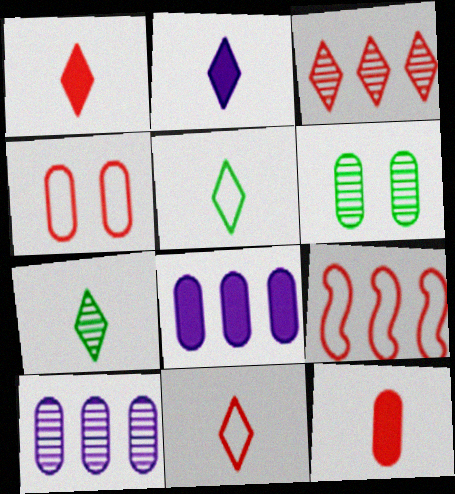[[2, 6, 9], 
[2, 7, 11], 
[4, 9, 11]]